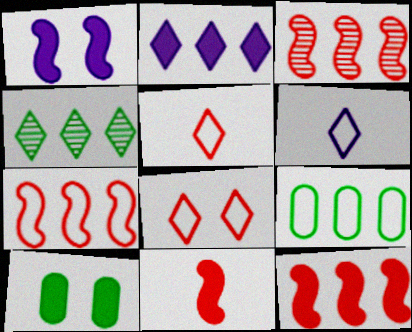[[2, 3, 9], 
[2, 10, 11], 
[3, 6, 10], 
[3, 7, 12]]